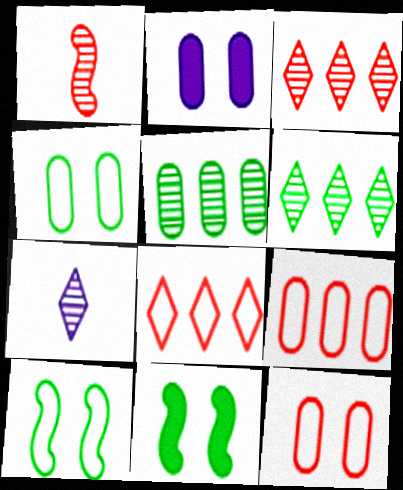[[7, 9, 11]]